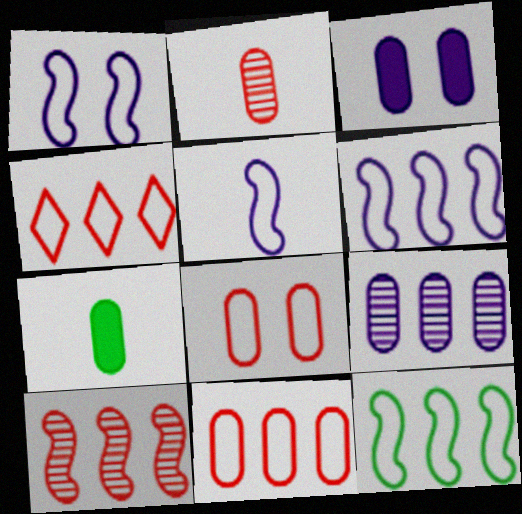[[1, 5, 6], 
[7, 8, 9]]